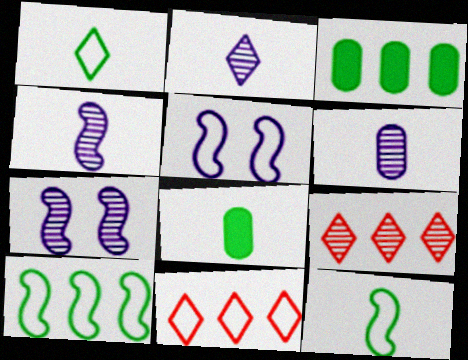[[2, 4, 6], 
[5, 8, 9], 
[7, 8, 11]]